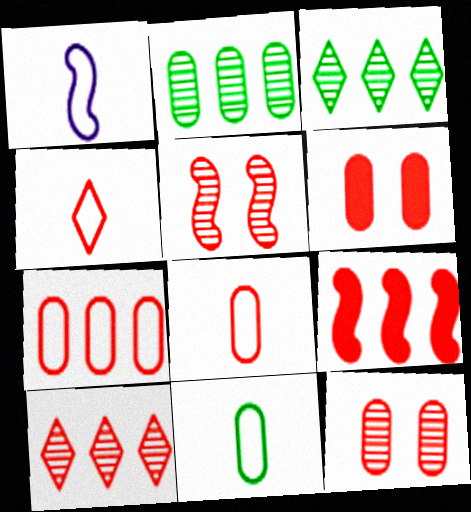[[1, 3, 6], 
[1, 4, 11], 
[4, 9, 12], 
[7, 9, 10]]